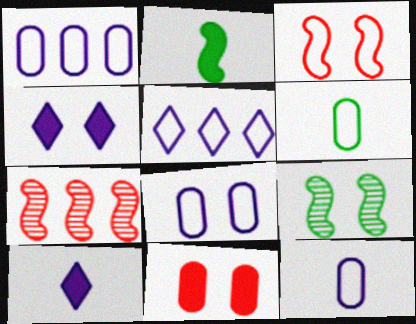[[1, 8, 12], 
[3, 5, 6], 
[4, 6, 7]]